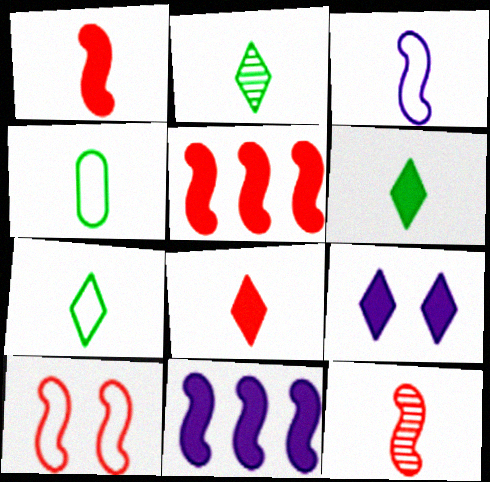[[2, 6, 7], 
[5, 10, 12]]